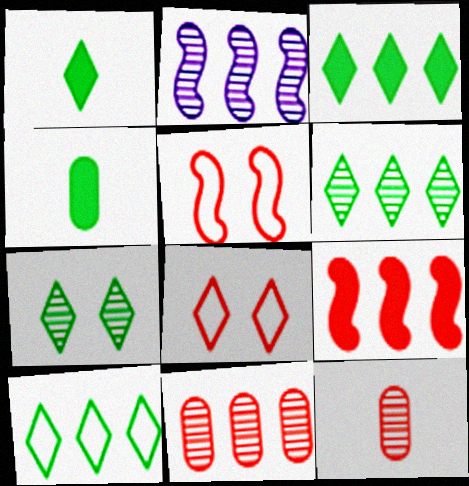[[1, 7, 10], 
[2, 4, 8], 
[2, 6, 11], 
[2, 7, 12], 
[3, 6, 10], 
[8, 9, 12]]